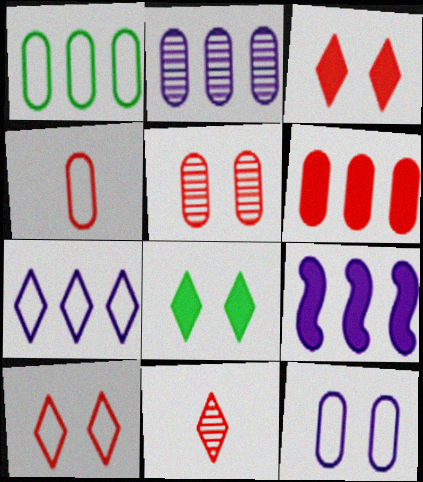[[1, 2, 6], 
[1, 4, 12], 
[2, 7, 9], 
[4, 5, 6], 
[7, 8, 11]]